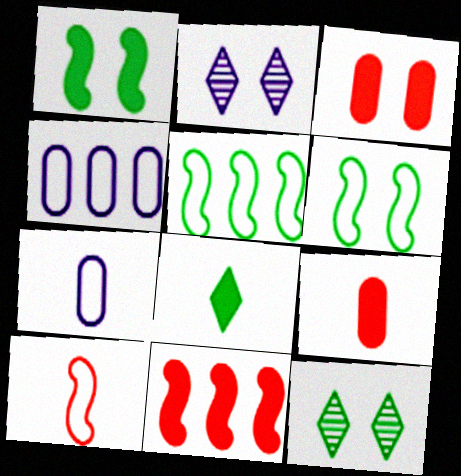[[2, 3, 6], 
[2, 5, 9], 
[7, 11, 12]]